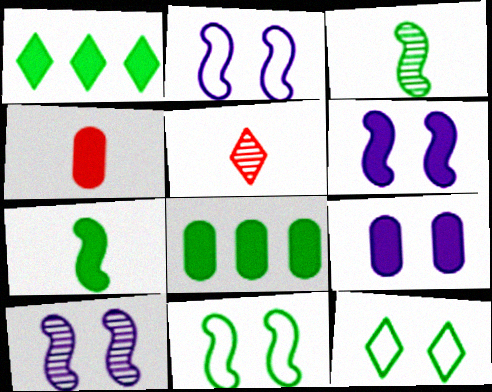[[1, 4, 6], 
[2, 5, 8], 
[2, 6, 10], 
[3, 8, 12], 
[4, 8, 9]]